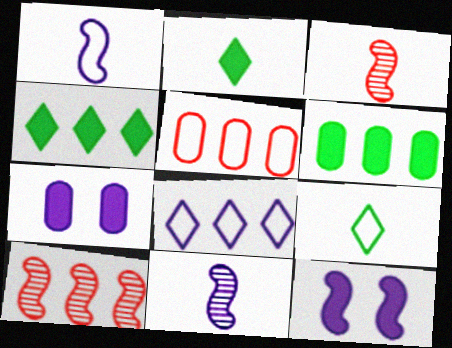[[6, 8, 10], 
[7, 8, 11], 
[7, 9, 10]]